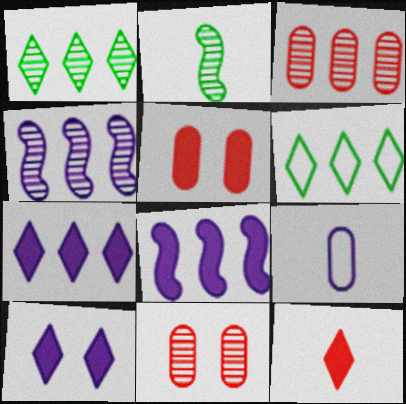[[1, 3, 4], 
[2, 9, 12], 
[3, 6, 8], 
[4, 9, 10]]